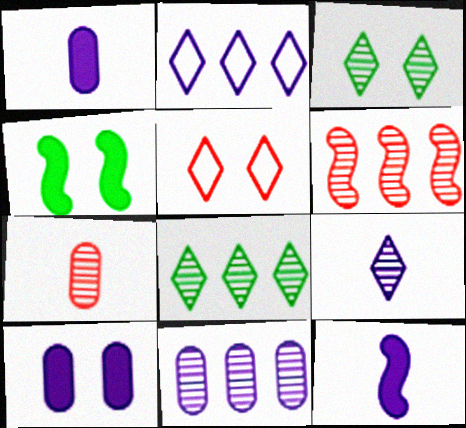[[2, 4, 7], 
[6, 8, 11]]